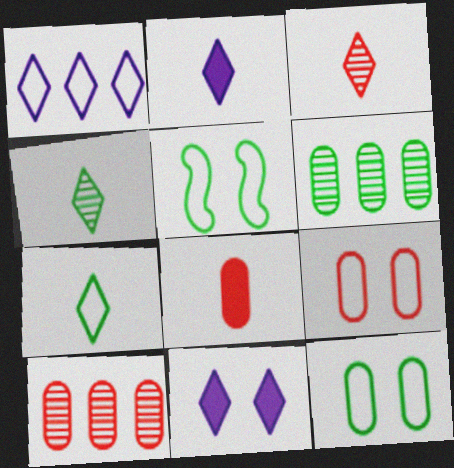[[2, 3, 7], 
[2, 5, 10], 
[8, 9, 10]]